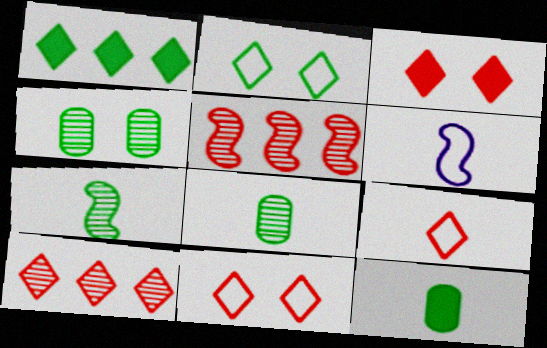[[3, 9, 10]]